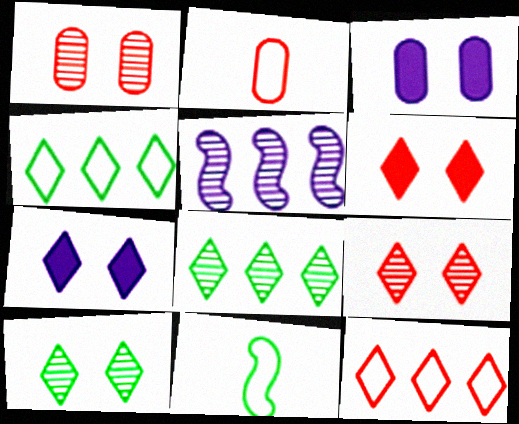[]